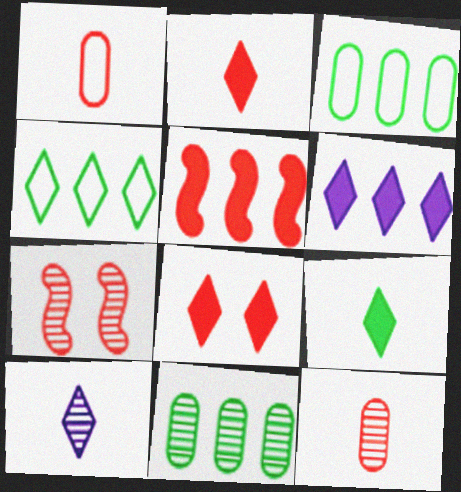[[4, 8, 10], 
[6, 8, 9], 
[7, 10, 11]]